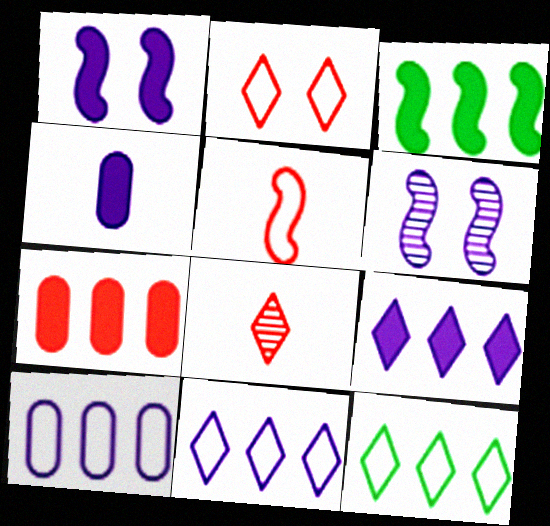[[1, 4, 9], 
[3, 5, 6], 
[3, 7, 9], 
[4, 6, 11]]